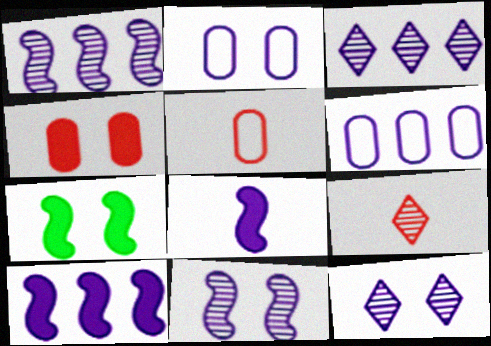[[2, 3, 8], 
[3, 5, 7], 
[3, 6, 10], 
[6, 7, 9], 
[6, 8, 12]]